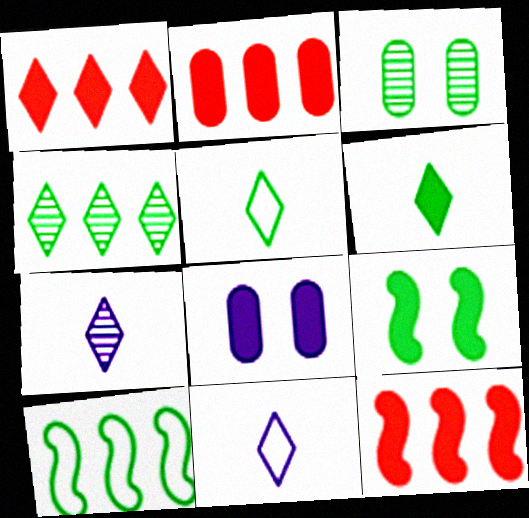[[1, 2, 12], 
[3, 6, 10], 
[3, 11, 12], 
[6, 8, 12]]